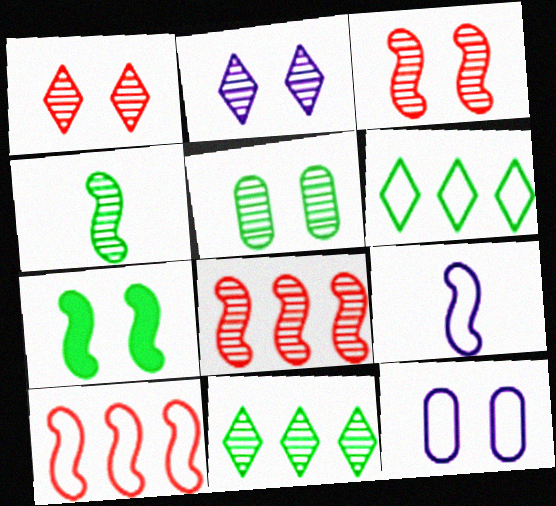[[1, 7, 12], 
[2, 3, 5], 
[4, 5, 11], 
[7, 8, 9]]